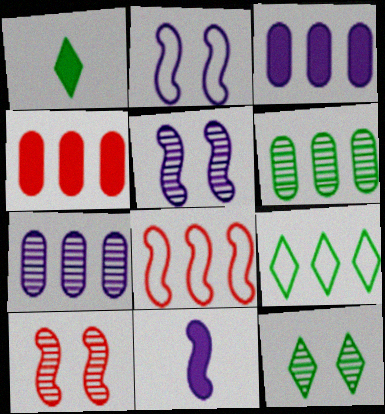[[1, 9, 12]]